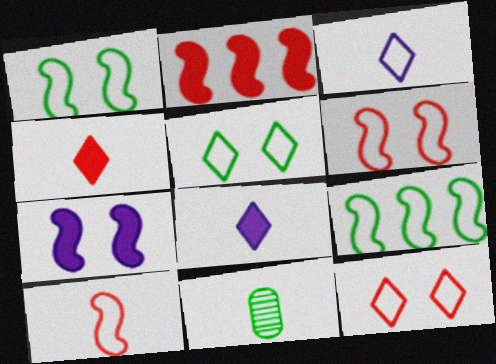[[8, 10, 11]]